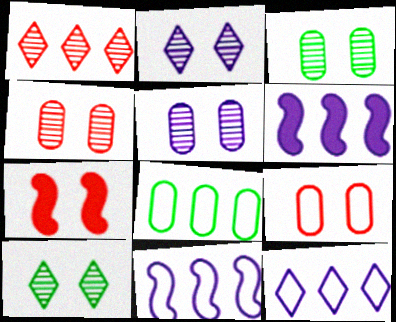[[1, 6, 8], 
[3, 4, 5]]